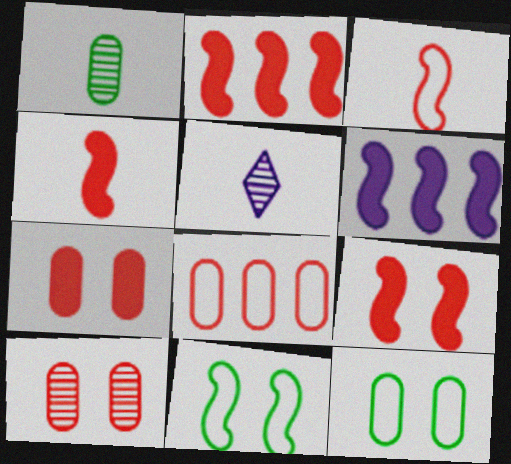[[2, 4, 9], 
[2, 5, 12]]